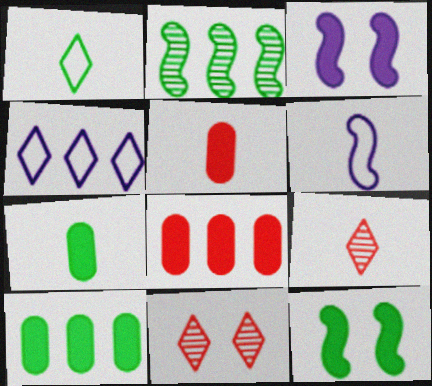[[2, 4, 8], 
[6, 7, 9], 
[6, 10, 11]]